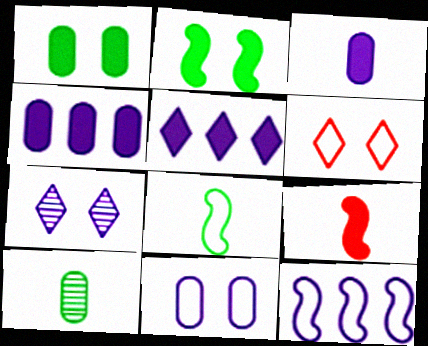[[1, 5, 9], 
[3, 7, 12]]